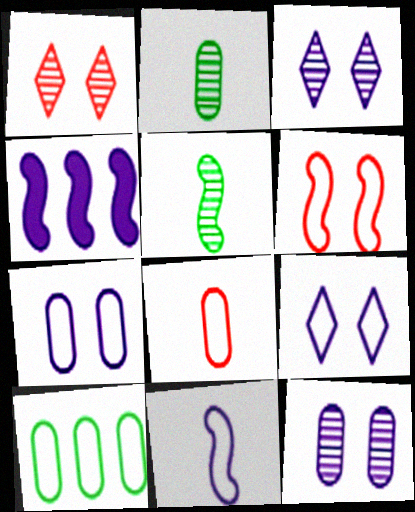[[4, 5, 6], 
[7, 8, 10]]